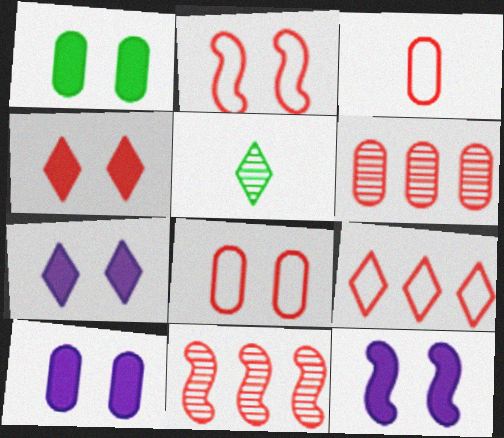[[1, 4, 12], 
[2, 3, 9], 
[3, 4, 11], 
[5, 7, 9], 
[7, 10, 12]]